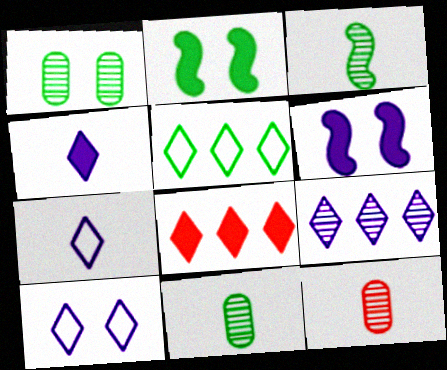[[2, 5, 11], 
[4, 9, 10], 
[5, 6, 12], 
[5, 8, 9]]